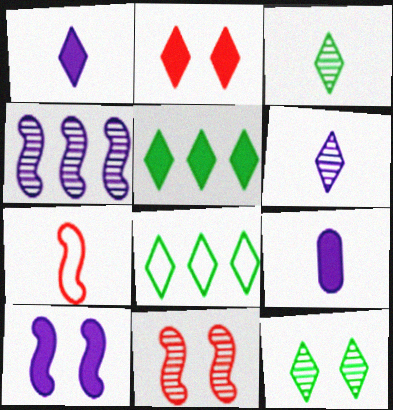[[1, 2, 5], 
[2, 6, 8], 
[3, 7, 9], 
[8, 9, 11]]